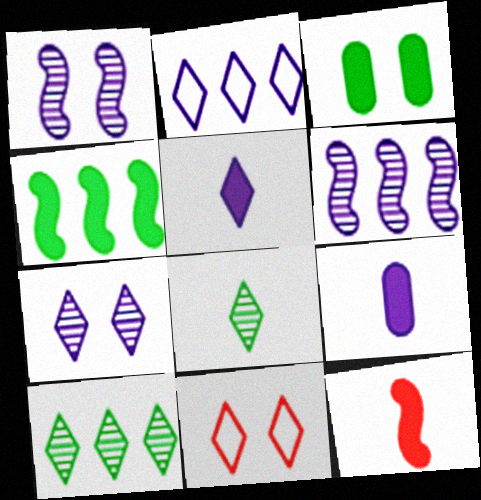[[1, 2, 9], 
[1, 3, 11], 
[2, 5, 7], 
[5, 10, 11]]